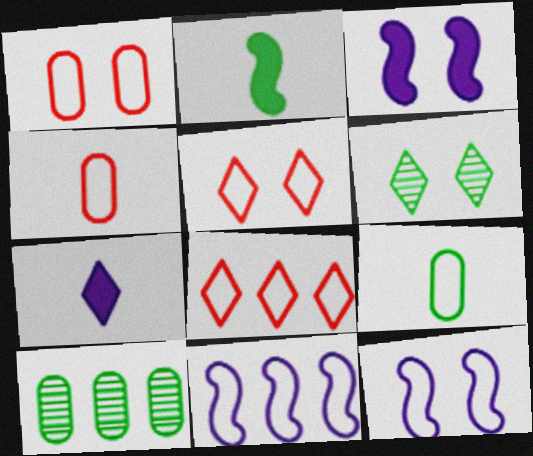[[1, 3, 6], 
[5, 9, 11], 
[6, 7, 8], 
[8, 9, 12]]